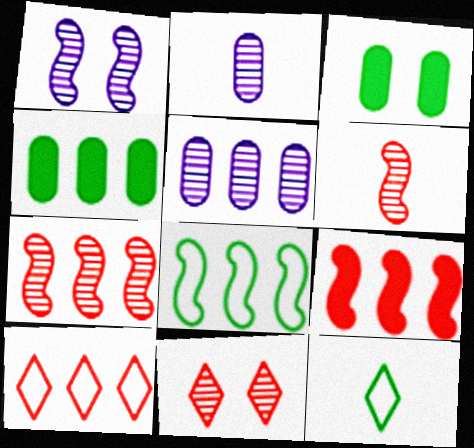[]